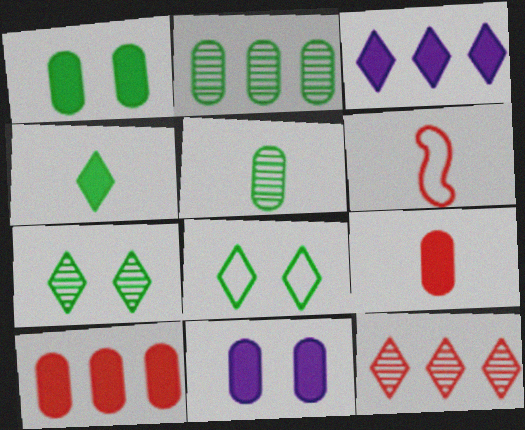[]